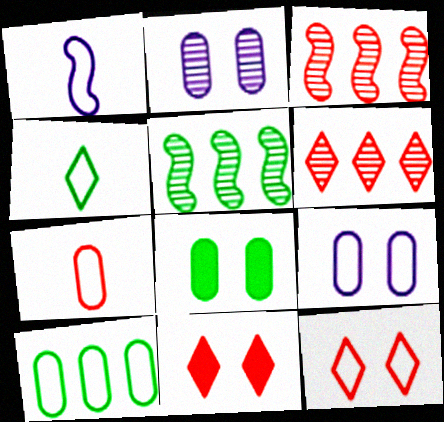[[1, 4, 7], 
[1, 6, 8], 
[1, 10, 12], 
[3, 7, 11], 
[4, 5, 8], 
[7, 9, 10]]